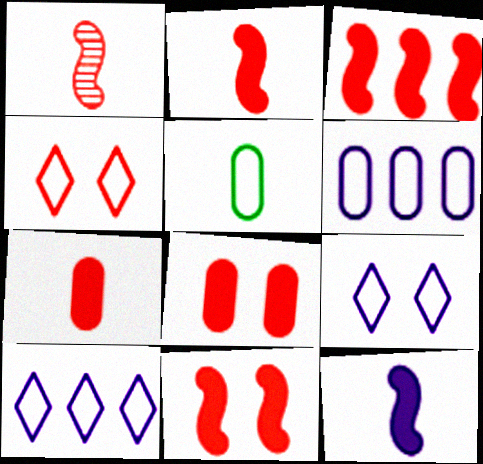[[2, 3, 11]]